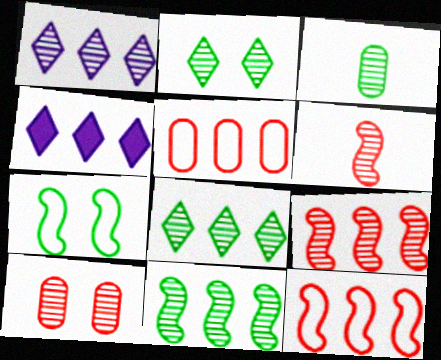[[2, 3, 11], 
[4, 5, 11]]